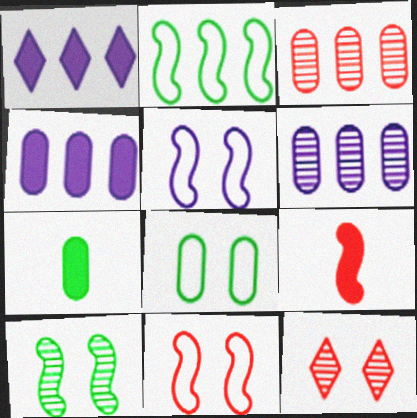[[1, 2, 3]]